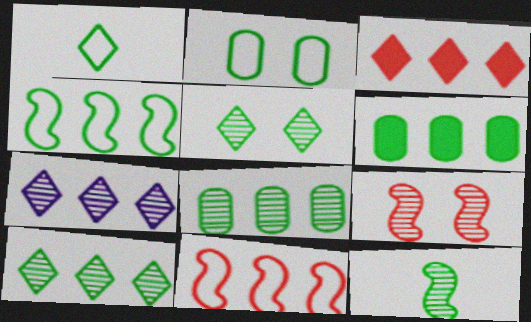[[1, 2, 4], 
[4, 6, 10], 
[5, 8, 12], 
[6, 7, 11]]